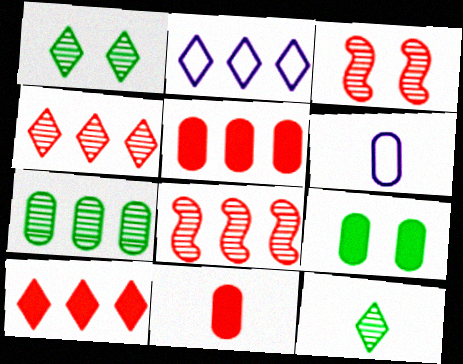[]